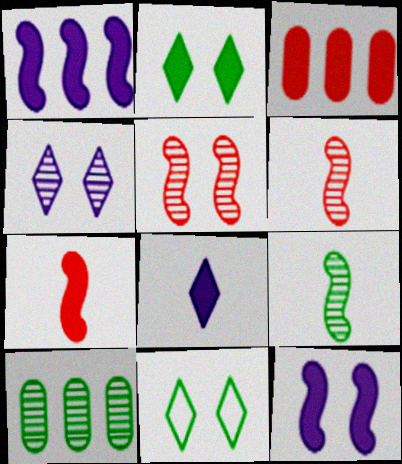[[4, 6, 10]]